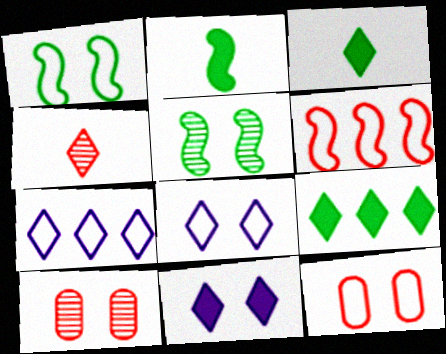[[1, 8, 12], 
[1, 10, 11], 
[2, 7, 10], 
[4, 8, 9], 
[5, 11, 12]]